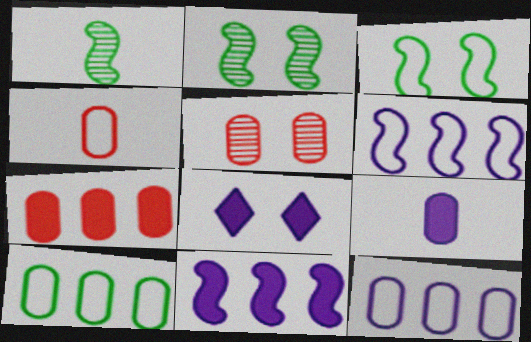[[3, 5, 8], 
[4, 5, 7], 
[5, 9, 10], 
[8, 9, 11]]